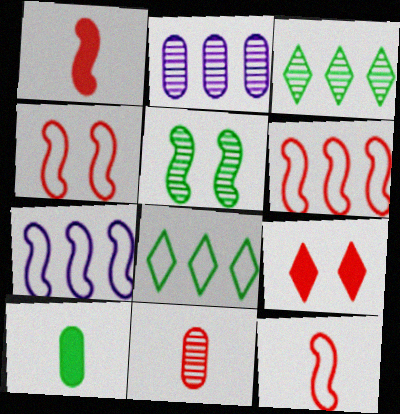[[1, 5, 7], 
[4, 6, 12], 
[5, 8, 10], 
[6, 9, 11]]